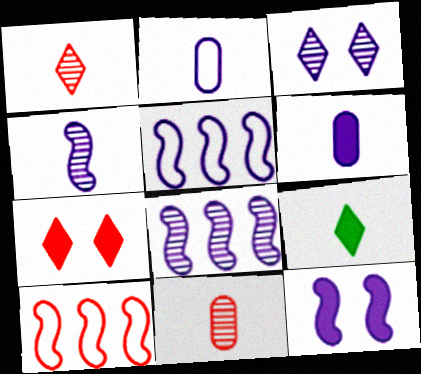[[3, 5, 6], 
[4, 5, 12], 
[7, 10, 11]]